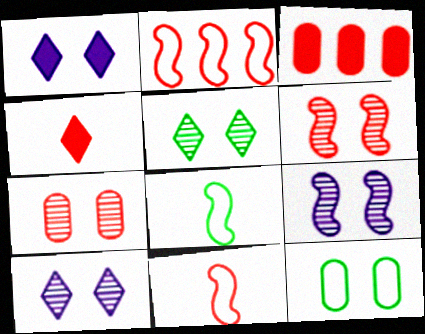[[1, 6, 12], 
[2, 4, 7], 
[3, 8, 10], 
[5, 7, 9]]